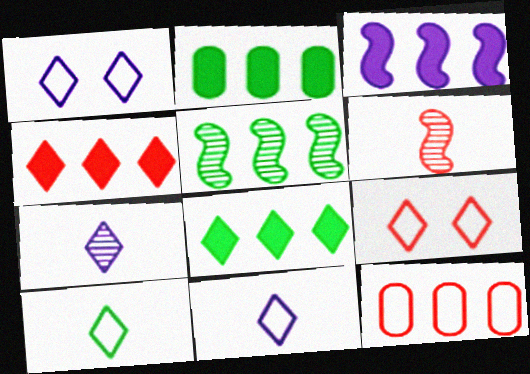[[1, 2, 6], 
[2, 3, 4], 
[7, 8, 9]]